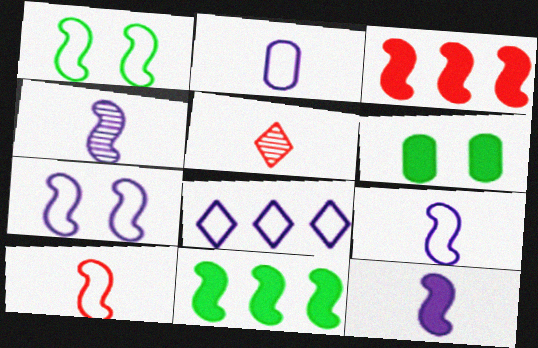[[1, 3, 4], 
[2, 7, 8], 
[4, 9, 12]]